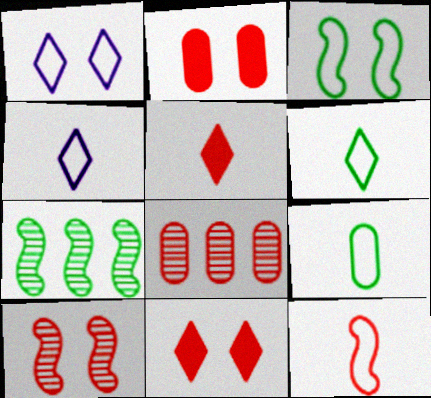[[2, 4, 7], 
[4, 9, 12], 
[8, 11, 12]]